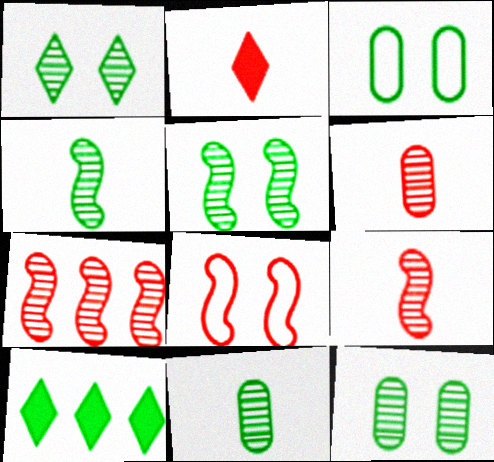[[1, 5, 12], 
[3, 4, 10]]